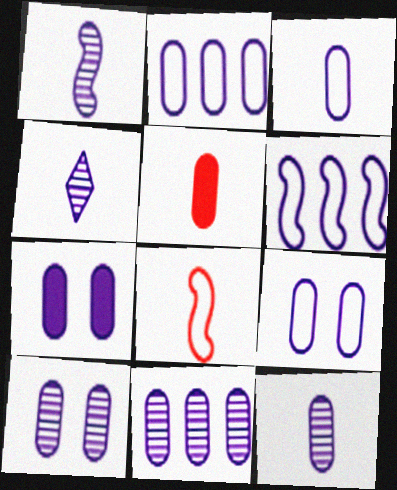[[1, 4, 12], 
[2, 3, 9], 
[2, 7, 12], 
[3, 7, 11], 
[4, 6, 7], 
[7, 9, 10], 
[10, 11, 12]]